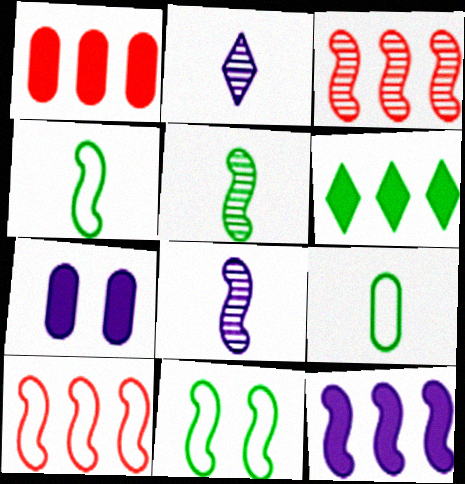[[1, 2, 11], 
[1, 6, 12]]